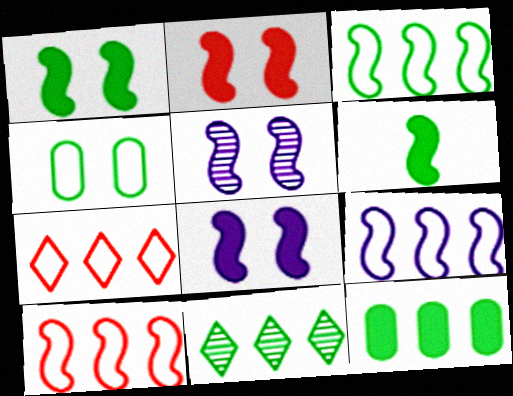[[1, 2, 8], 
[3, 9, 10], 
[3, 11, 12], 
[4, 6, 11], 
[5, 6, 10]]